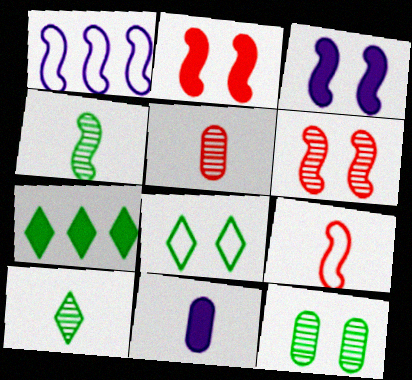[[1, 2, 4], 
[2, 7, 11], 
[7, 8, 10], 
[9, 10, 11]]